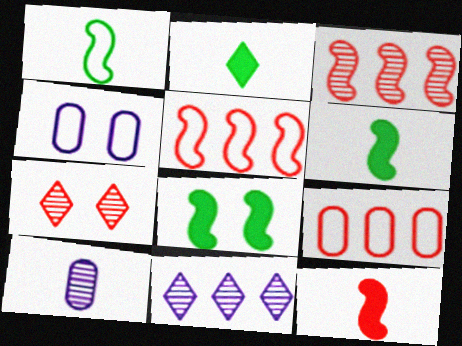[[2, 3, 4], 
[4, 7, 8], 
[7, 9, 12]]